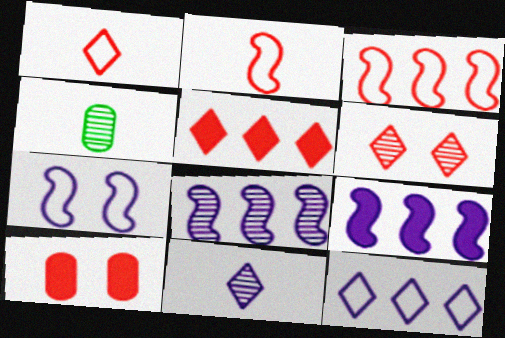[[1, 5, 6], 
[4, 5, 7], 
[4, 6, 8]]